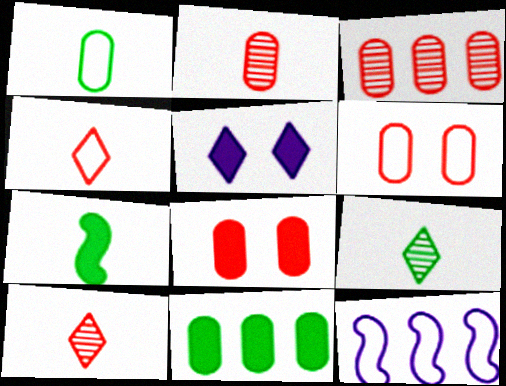[[1, 7, 9], 
[8, 9, 12]]